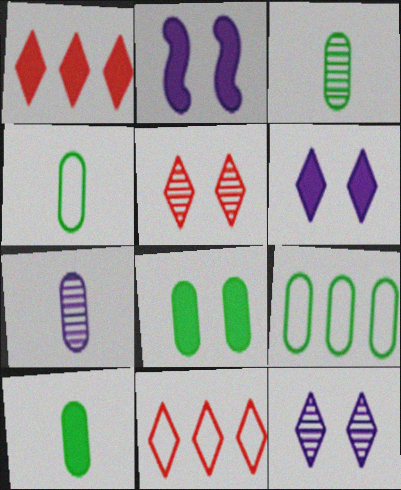[[1, 2, 10], 
[2, 3, 11], 
[3, 4, 10], 
[3, 8, 9]]